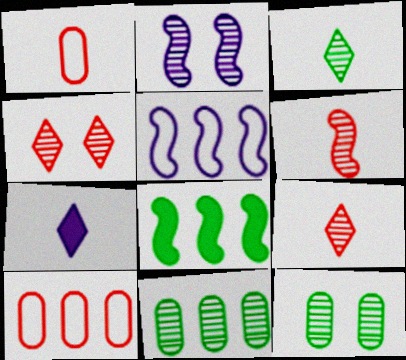[[2, 4, 12], 
[2, 9, 11]]